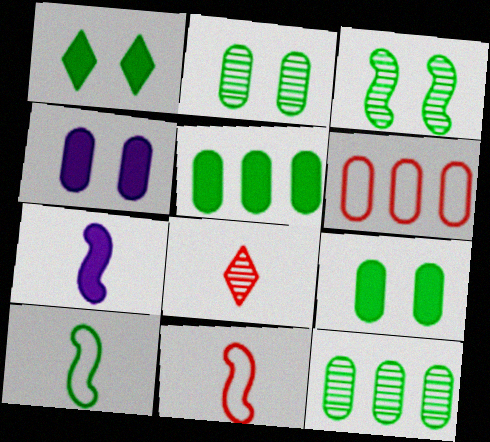[[1, 10, 12]]